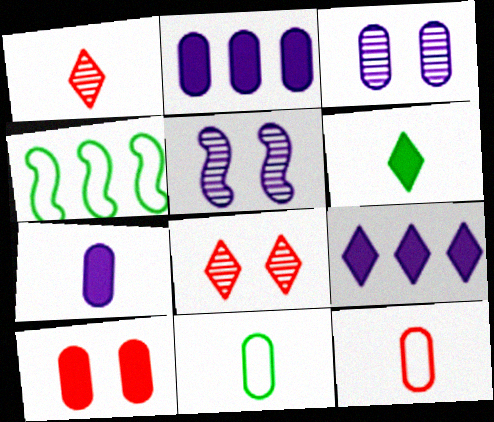[[4, 7, 8]]